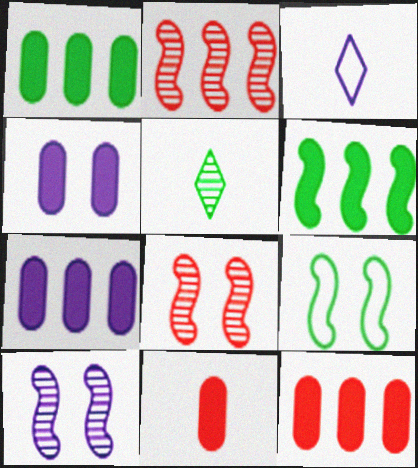[[1, 3, 8], 
[1, 4, 11], 
[1, 5, 9], 
[1, 7, 12], 
[3, 7, 10]]